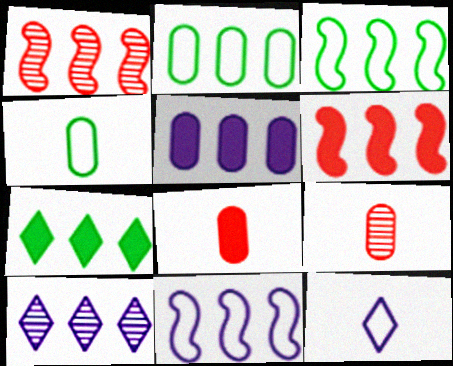[[2, 6, 10], 
[5, 6, 7], 
[5, 10, 11]]